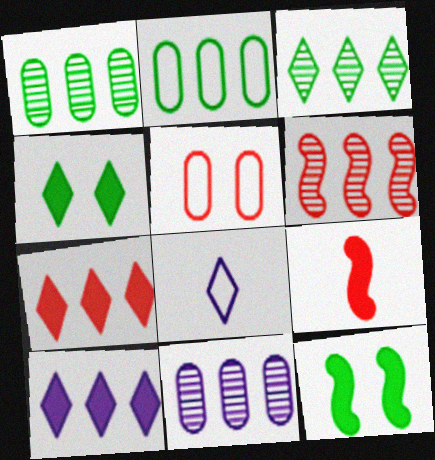[[2, 6, 10], 
[3, 6, 11]]